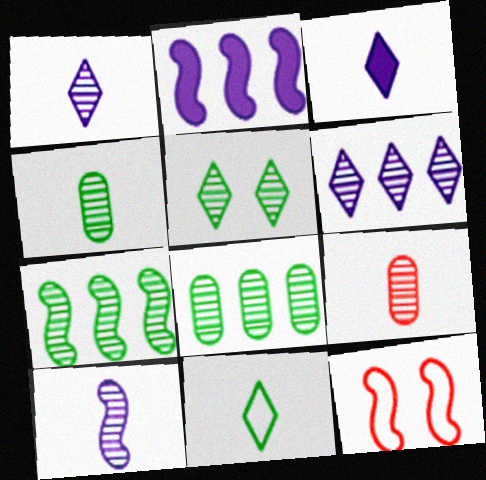[[3, 8, 12], 
[4, 5, 7]]